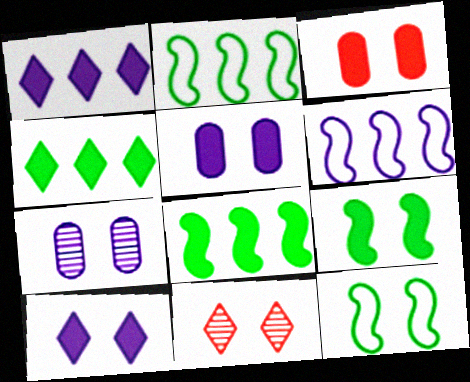[[3, 9, 10], 
[5, 11, 12]]